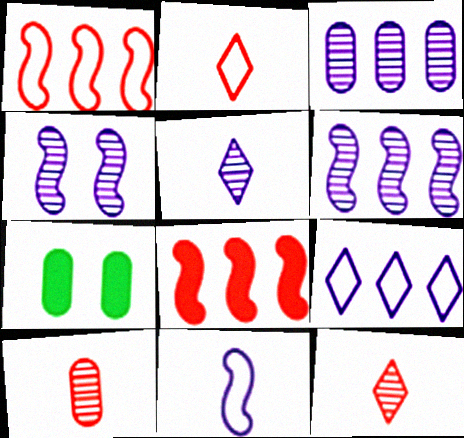[[1, 5, 7], 
[2, 6, 7], 
[3, 4, 5]]